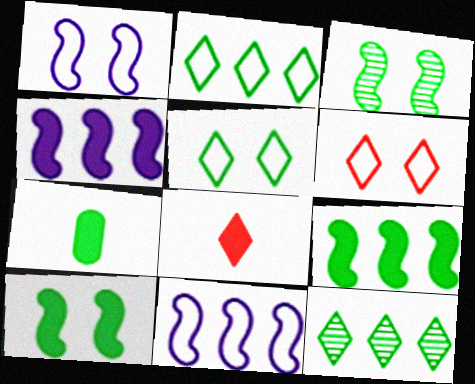[[2, 3, 7]]